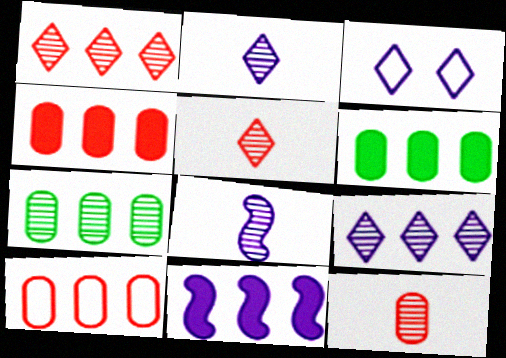[]